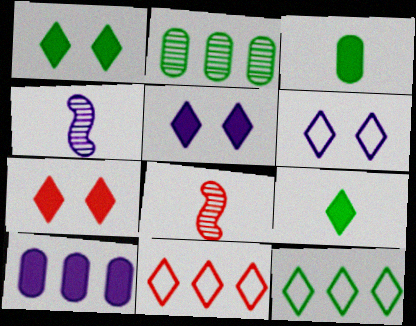[[1, 5, 7], 
[4, 6, 10]]